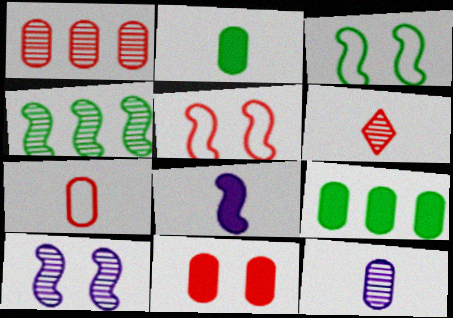[[1, 7, 11], 
[2, 7, 12], 
[4, 5, 8]]